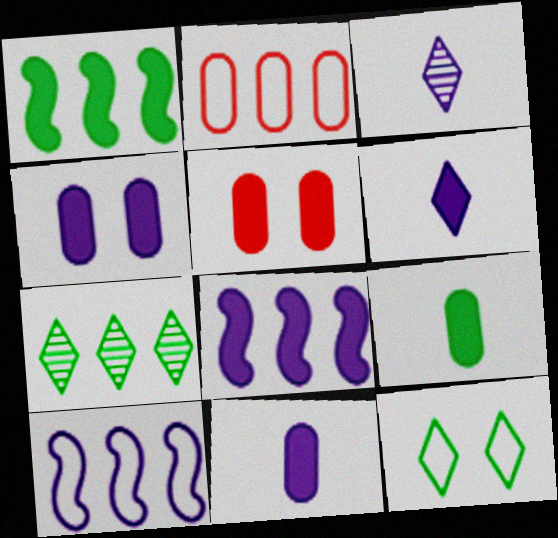[[1, 5, 6], 
[2, 7, 8], 
[3, 4, 10], 
[4, 6, 8]]